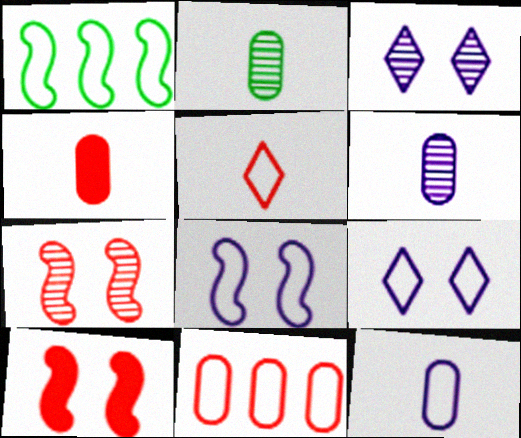[[1, 3, 4], 
[2, 4, 12]]